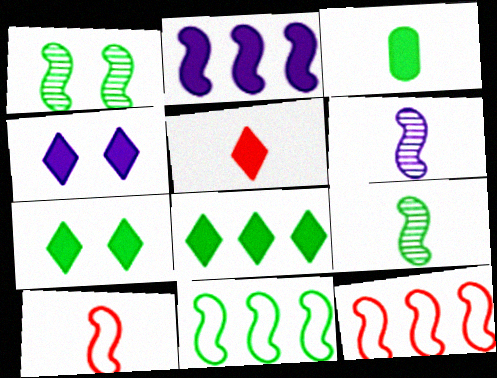[[1, 2, 10], 
[4, 5, 8]]